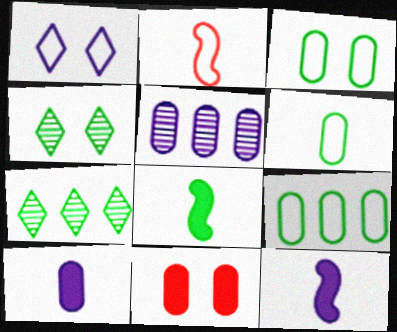[[1, 2, 9], 
[1, 5, 12], 
[3, 6, 9], 
[3, 7, 8], 
[4, 8, 9], 
[5, 6, 11]]